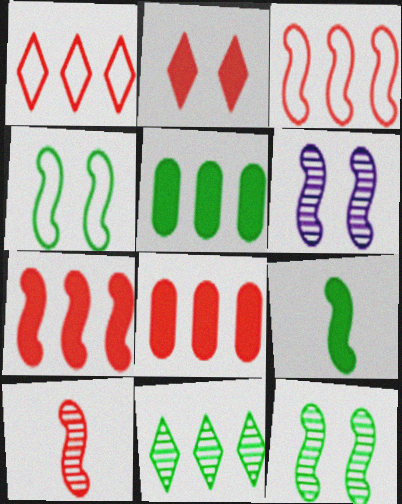[[3, 6, 9]]